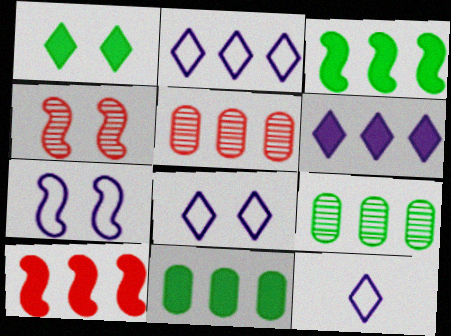[[2, 3, 5], 
[2, 8, 12], 
[2, 9, 10], 
[4, 11, 12], 
[6, 10, 11]]